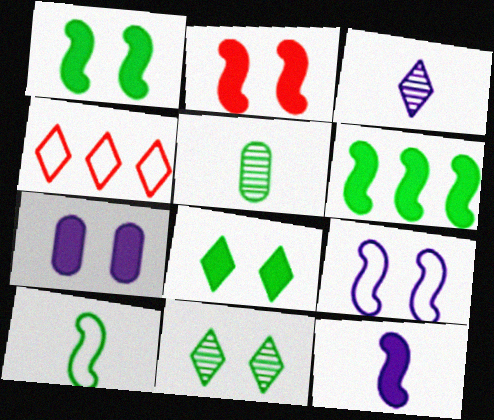[[2, 6, 12], 
[2, 7, 8], 
[3, 4, 8]]